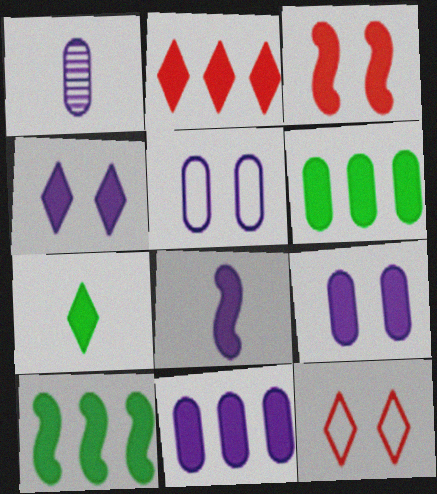[[1, 5, 11], 
[1, 10, 12], 
[2, 4, 7], 
[2, 10, 11], 
[3, 7, 11], 
[3, 8, 10], 
[4, 8, 11]]